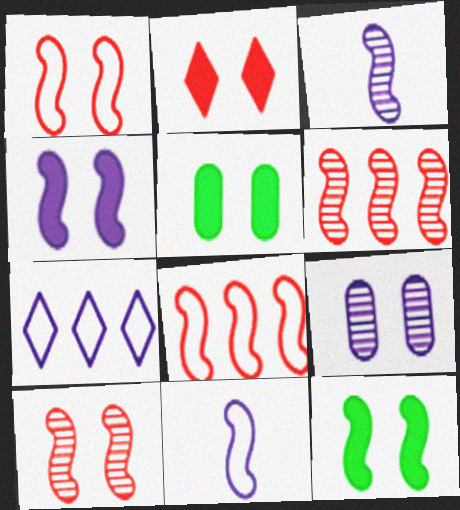[[2, 4, 5], 
[3, 8, 12], 
[6, 11, 12]]